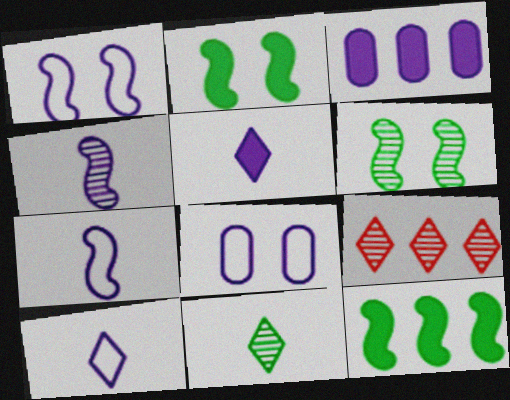[]